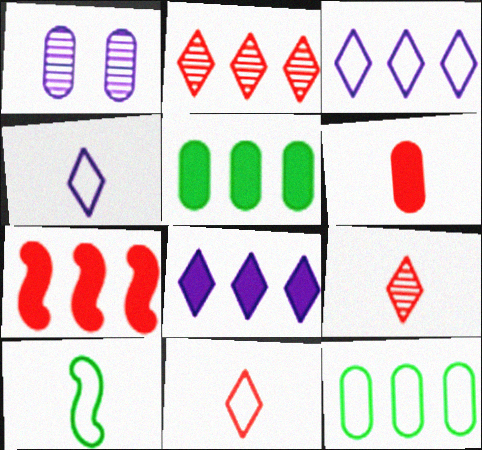[[1, 6, 12], 
[5, 7, 8]]